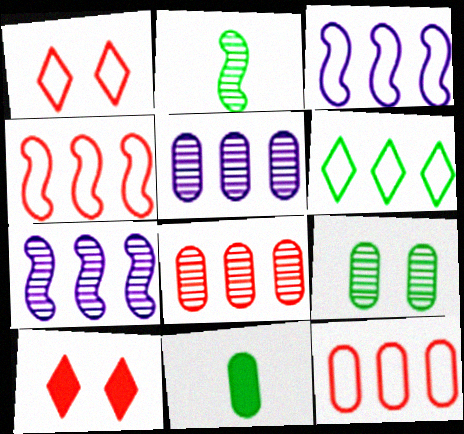[[1, 7, 11], 
[3, 6, 12]]